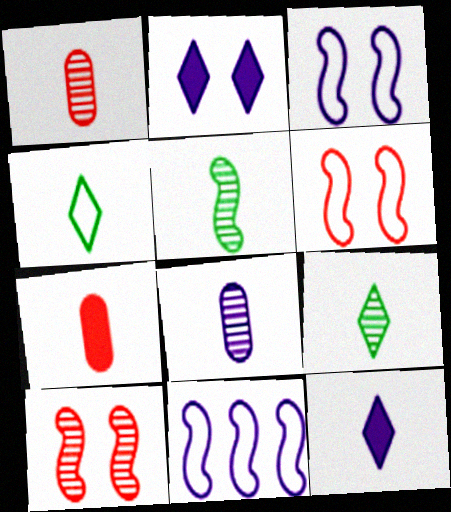[[2, 8, 11]]